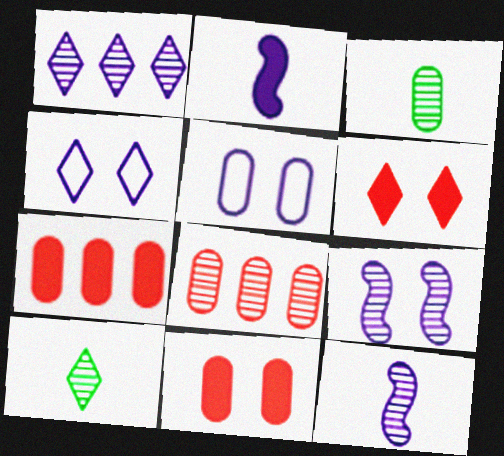[[1, 2, 5], 
[3, 5, 7], 
[8, 9, 10]]